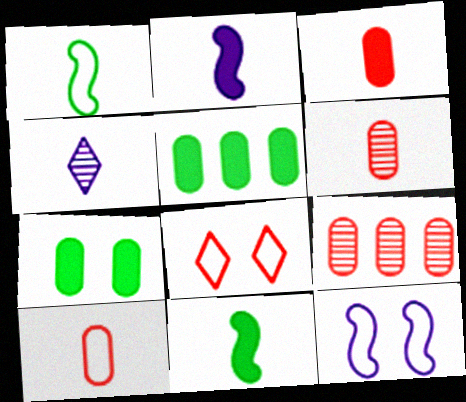[[1, 3, 4], 
[3, 6, 10], 
[4, 10, 11]]